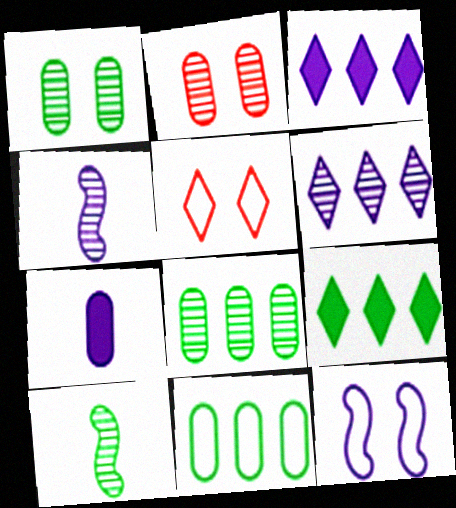[[2, 6, 10], 
[2, 7, 11], 
[6, 7, 12]]